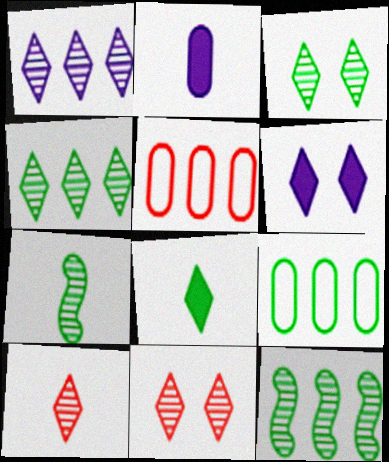[[1, 3, 10], 
[5, 6, 7]]